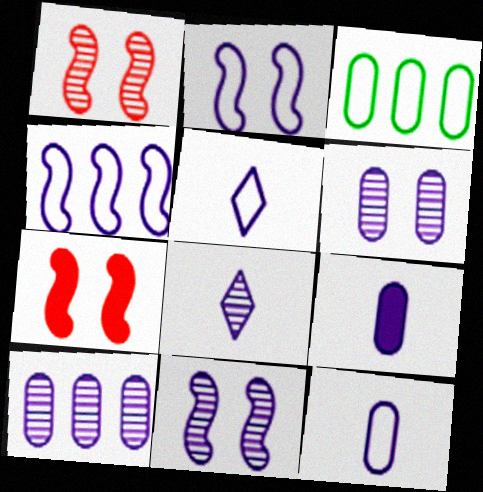[[3, 7, 8], 
[8, 10, 11]]